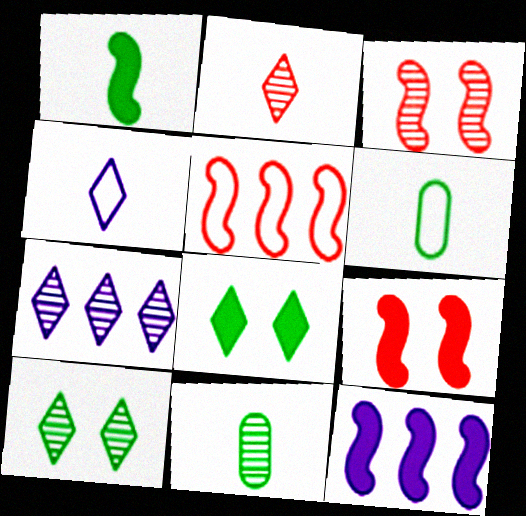[[1, 9, 12], 
[2, 7, 10], 
[3, 7, 11], 
[6, 7, 9]]